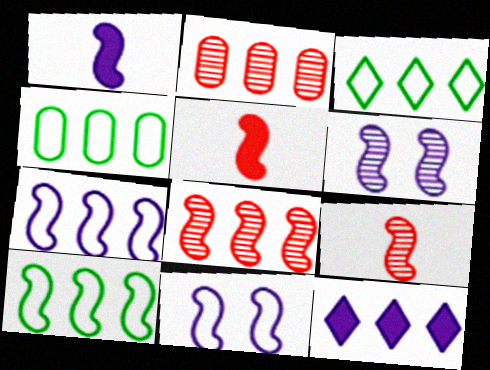[[1, 6, 7], 
[2, 10, 12], 
[3, 4, 10], 
[4, 8, 12], 
[5, 6, 10]]